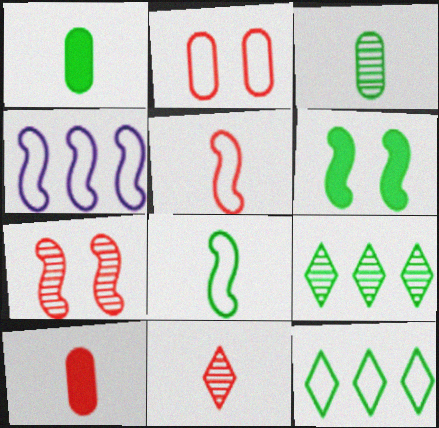[[3, 6, 12], 
[5, 10, 11]]